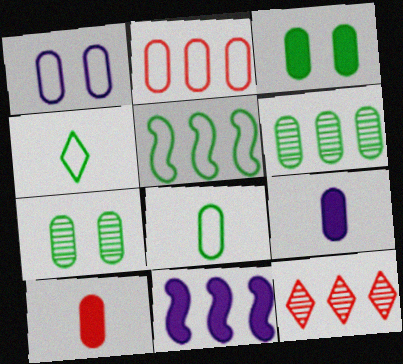[[1, 2, 8], 
[1, 6, 10], 
[2, 7, 9], 
[3, 6, 8]]